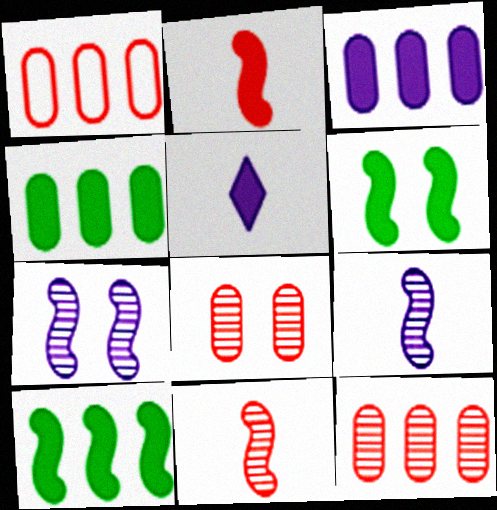[]